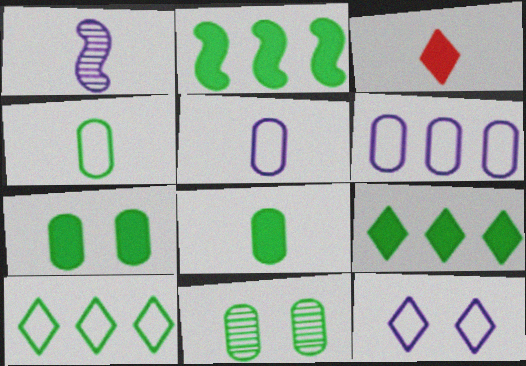[[1, 3, 4]]